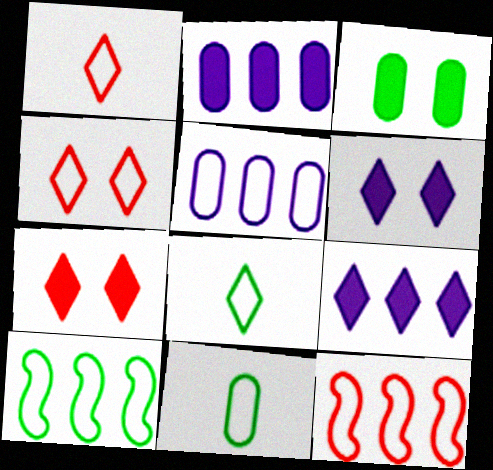[]